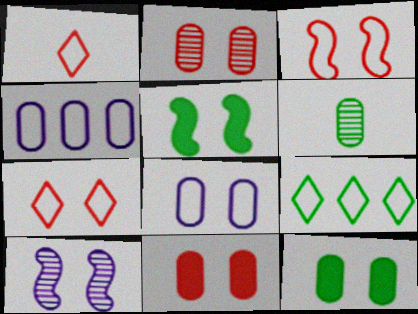[[2, 8, 12], 
[3, 5, 10], 
[4, 6, 11], 
[5, 6, 9], 
[7, 10, 12]]